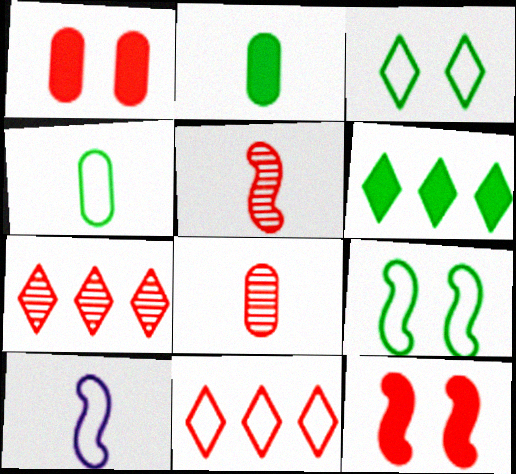[[1, 5, 11], 
[8, 11, 12]]